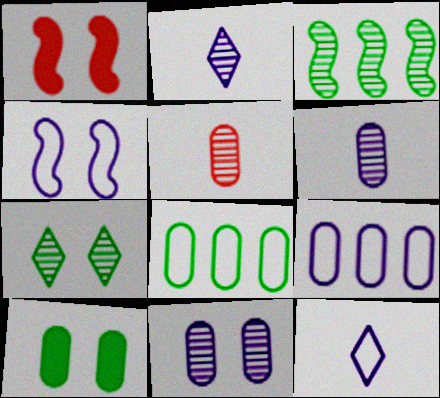[[1, 2, 8], 
[4, 9, 12], 
[5, 9, 10]]